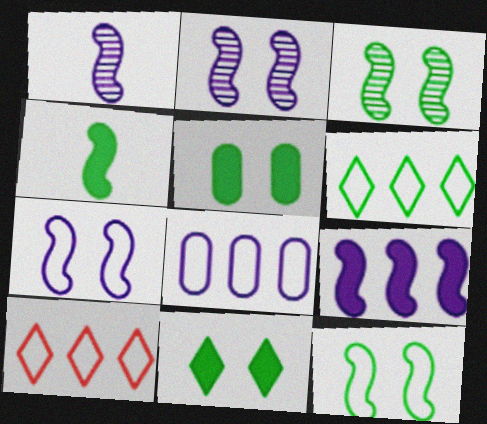[[1, 5, 10], 
[1, 7, 9]]